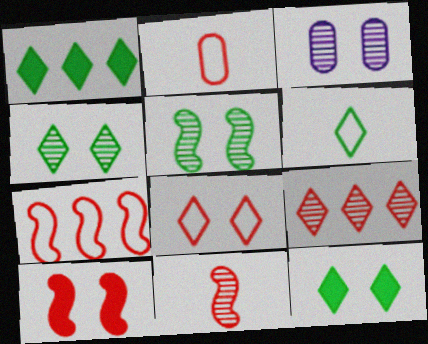[[1, 4, 6], 
[2, 7, 8], 
[2, 9, 10], 
[7, 10, 11]]